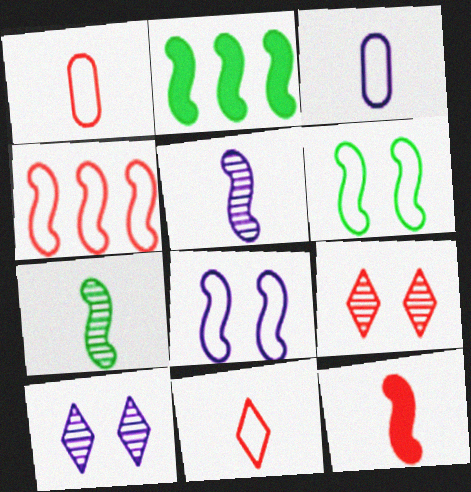[[1, 2, 10], 
[2, 3, 9], 
[2, 6, 7]]